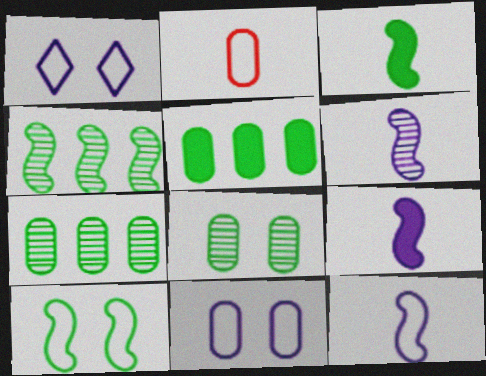[[3, 4, 10], 
[6, 9, 12]]